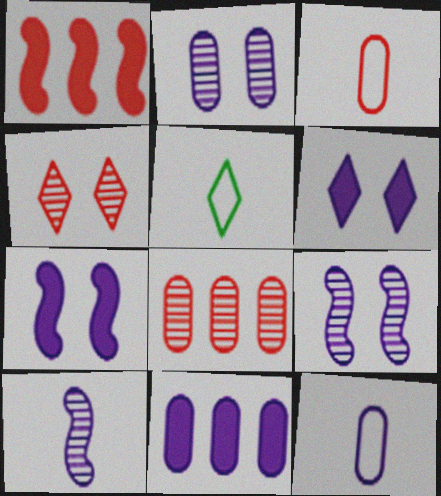[[1, 2, 5], 
[1, 3, 4], 
[2, 11, 12], 
[5, 7, 8]]